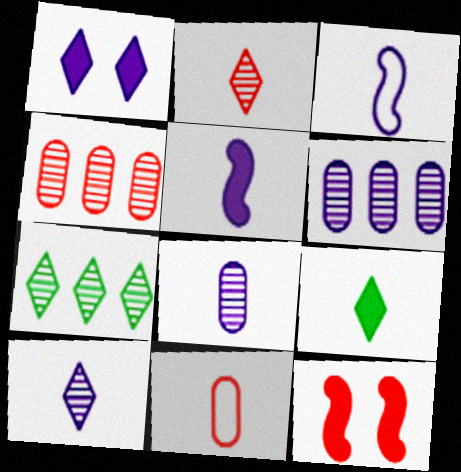[[1, 3, 6]]